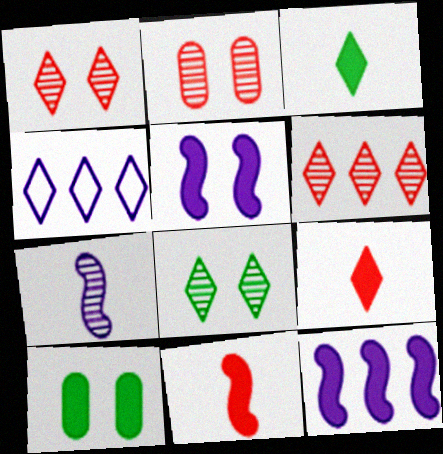[[1, 3, 4], 
[4, 8, 9], 
[9, 10, 12]]